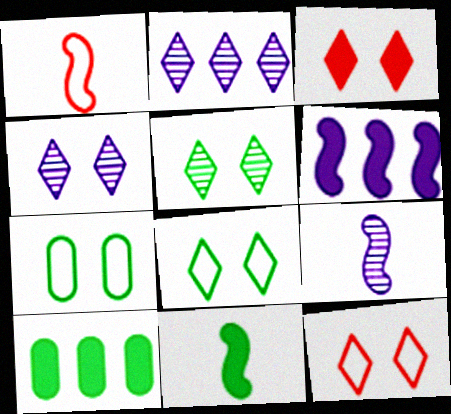[[1, 4, 10], 
[1, 9, 11], 
[3, 4, 8], 
[9, 10, 12]]